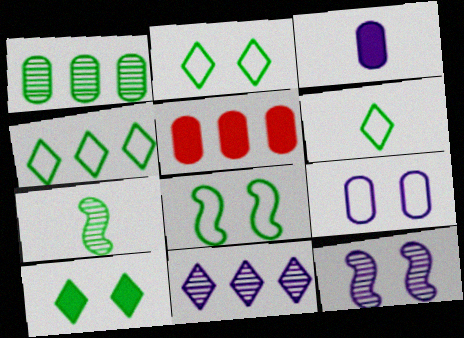[[2, 4, 6], 
[5, 6, 12]]